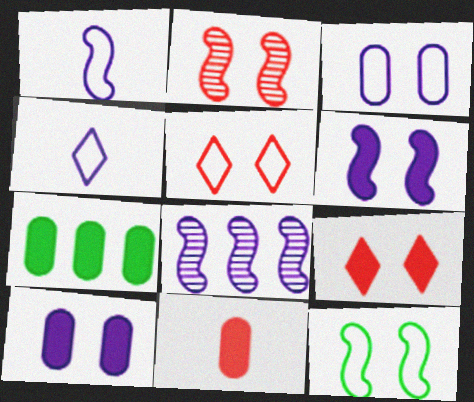[[1, 6, 8], 
[2, 4, 7], 
[2, 6, 12], 
[3, 5, 12], 
[4, 8, 10], 
[7, 10, 11]]